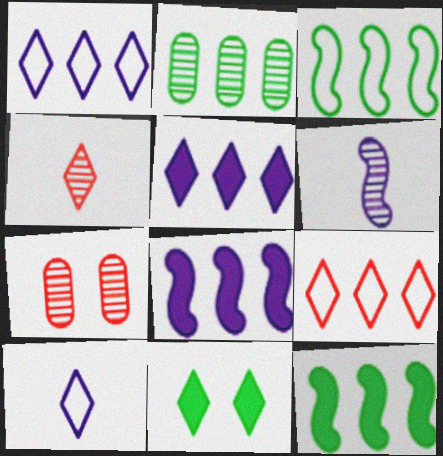[[1, 4, 11], 
[2, 8, 9], 
[7, 10, 12]]